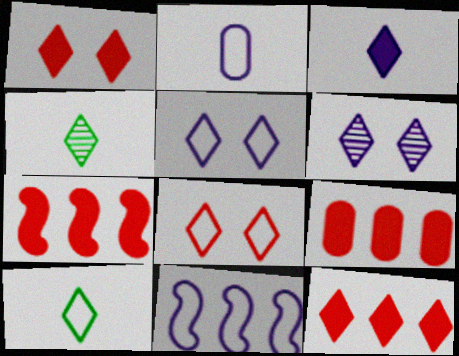[[2, 5, 11], 
[4, 5, 12], 
[6, 10, 12], 
[7, 9, 12]]